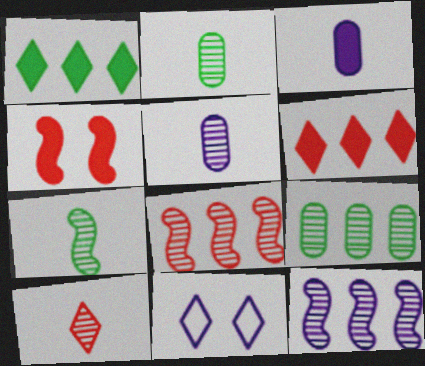[[1, 3, 4], 
[1, 10, 11], 
[3, 11, 12], 
[5, 7, 10]]